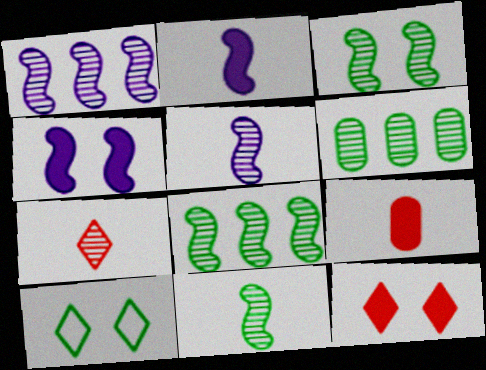[[1, 9, 10], 
[3, 8, 11]]